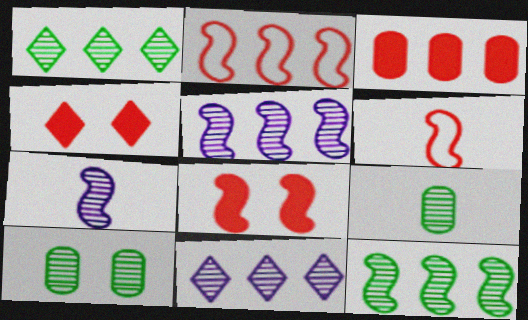[]